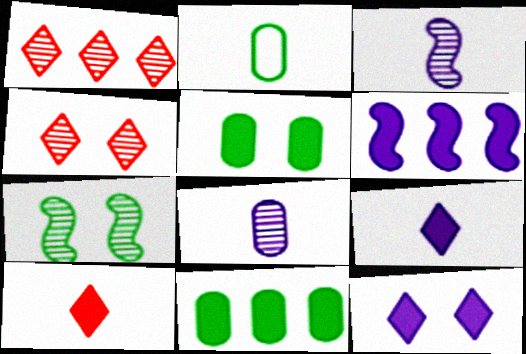[[1, 7, 8], 
[2, 3, 10], 
[2, 4, 6], 
[5, 6, 10]]